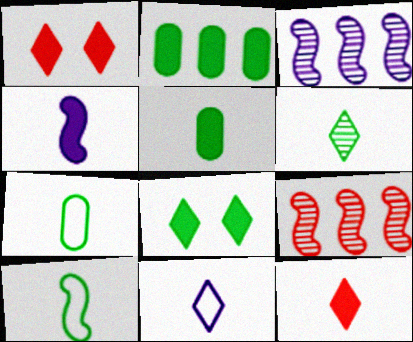[[1, 2, 4], 
[1, 3, 7], 
[4, 5, 12], 
[5, 6, 10], 
[6, 11, 12]]